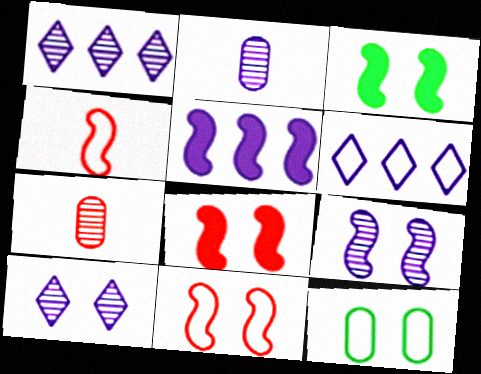[[1, 2, 9], 
[3, 6, 7], 
[3, 9, 11], 
[4, 6, 12], 
[8, 10, 12]]